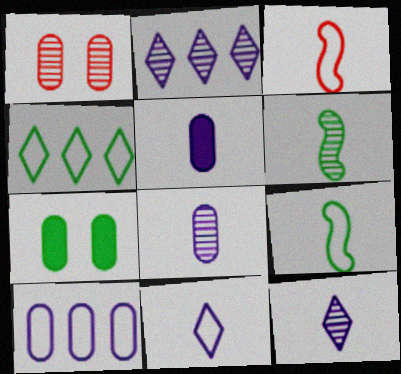[[1, 2, 6], 
[2, 3, 7], 
[4, 6, 7]]